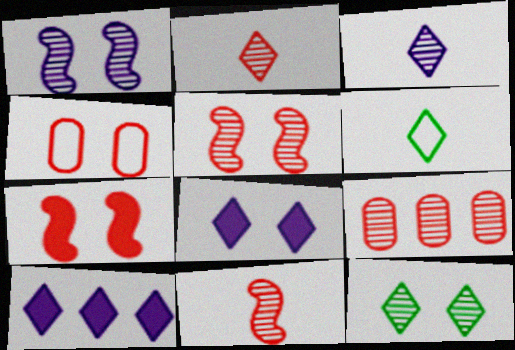[[2, 5, 9]]